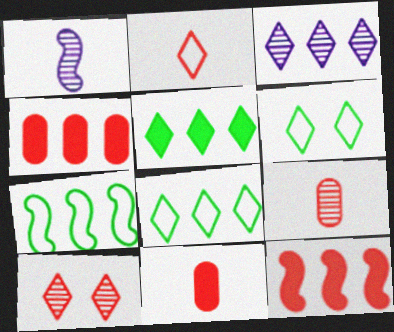[[1, 4, 6], 
[3, 4, 7]]